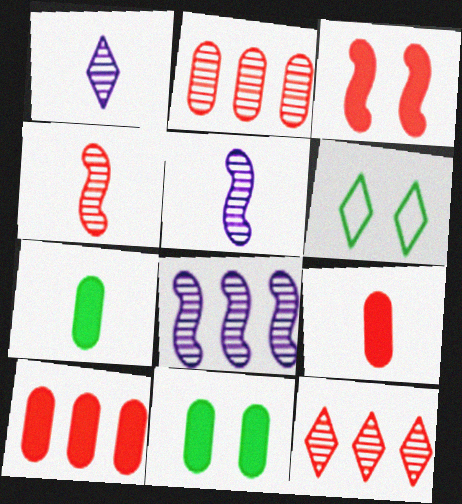[[5, 6, 10], 
[6, 8, 9]]